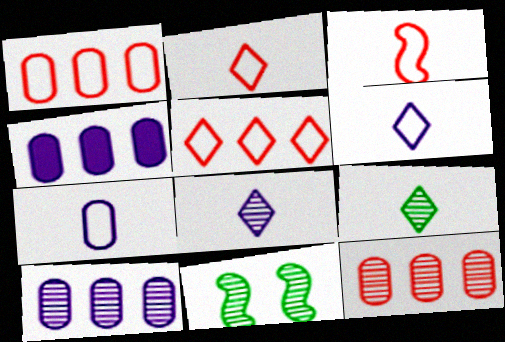[[2, 4, 11], 
[8, 11, 12]]